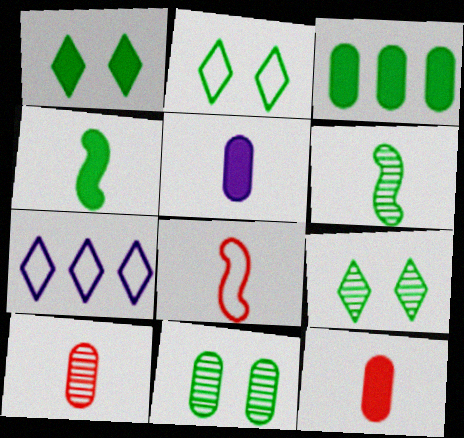[[1, 2, 9], 
[1, 3, 4], 
[2, 3, 6]]